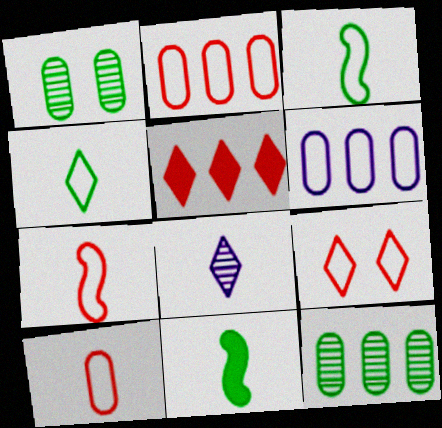[[2, 7, 9], 
[3, 6, 9], 
[8, 10, 11]]